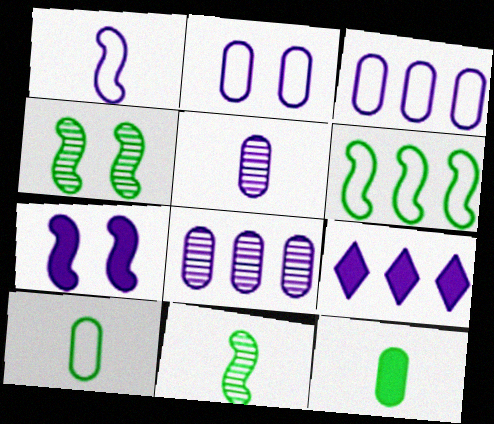[]